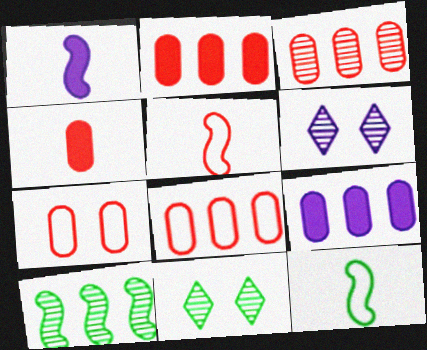[[1, 8, 11], 
[2, 3, 8], 
[2, 6, 12], 
[3, 4, 7], 
[5, 9, 11]]